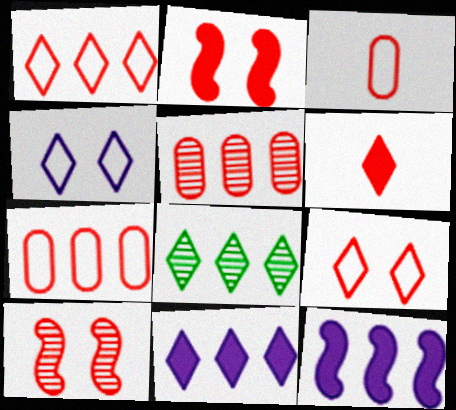[[1, 8, 11], 
[4, 6, 8], 
[6, 7, 10], 
[7, 8, 12]]